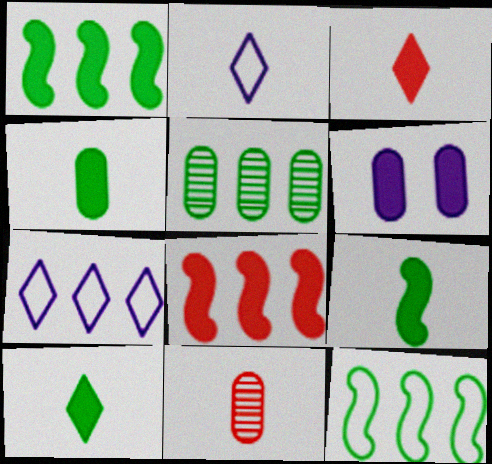[[1, 3, 6], 
[2, 9, 11], 
[4, 9, 10], 
[5, 7, 8], 
[6, 8, 10]]